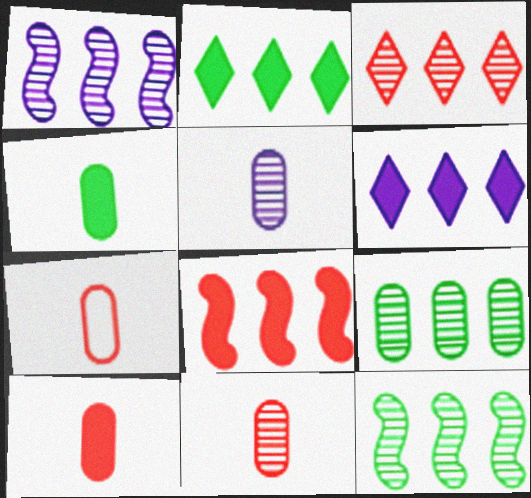[[1, 3, 9], 
[4, 5, 7], 
[7, 10, 11]]